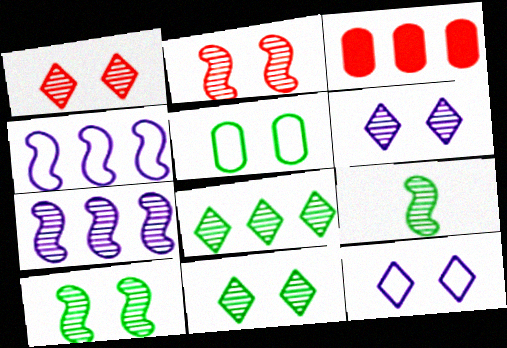[[1, 6, 11], 
[2, 7, 9], 
[3, 4, 8], 
[3, 9, 12]]